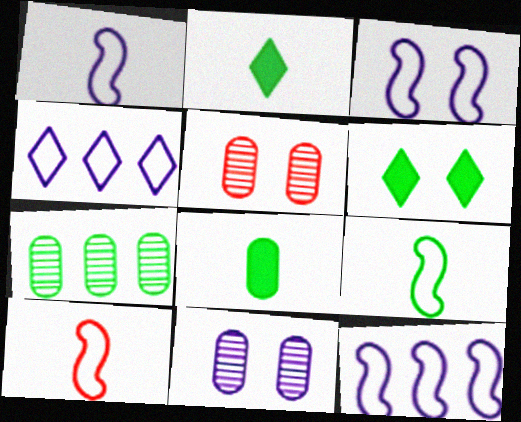[[1, 3, 12], 
[1, 9, 10], 
[2, 5, 12], 
[3, 5, 6], 
[6, 7, 9]]